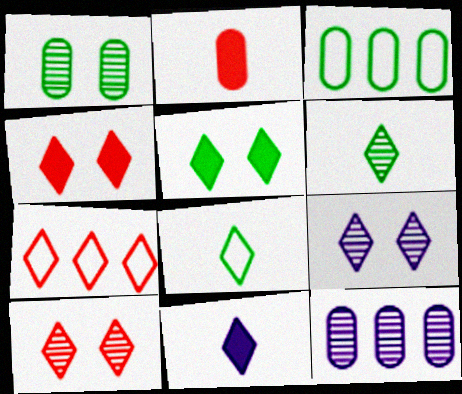[]